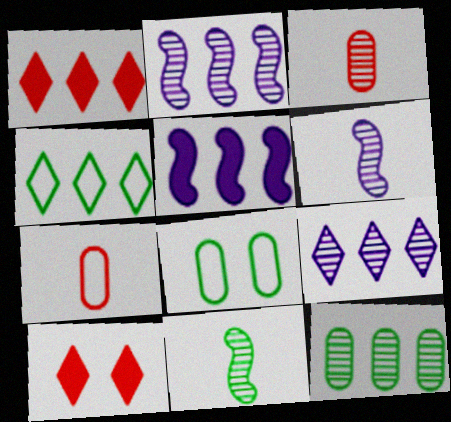[[1, 4, 9], 
[1, 6, 8]]